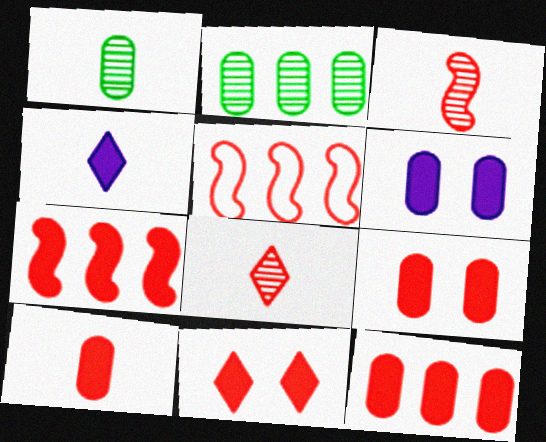[[5, 8, 9], 
[7, 10, 11], 
[9, 10, 12]]